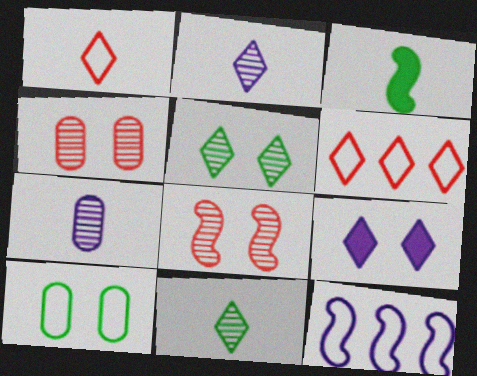[[1, 3, 7], 
[1, 10, 12], 
[3, 8, 12], 
[6, 9, 11], 
[7, 9, 12], 
[8, 9, 10]]